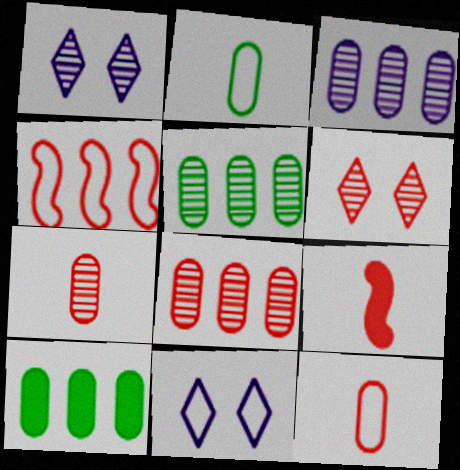[[2, 4, 11], 
[3, 5, 8], 
[5, 9, 11]]